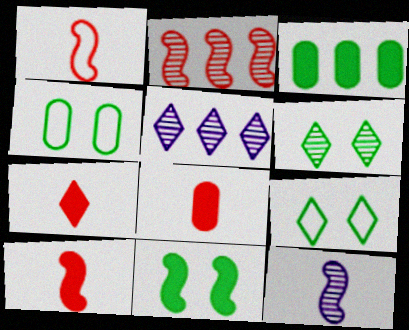[[4, 5, 10], 
[4, 6, 11], 
[5, 7, 9], 
[7, 8, 10]]